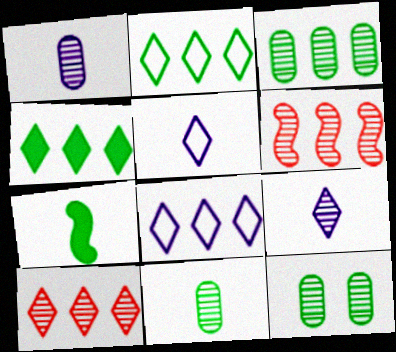[[2, 7, 12], 
[3, 11, 12], 
[4, 8, 10], 
[6, 9, 12]]